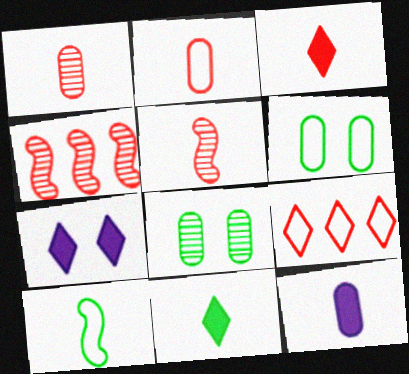[[2, 3, 5]]